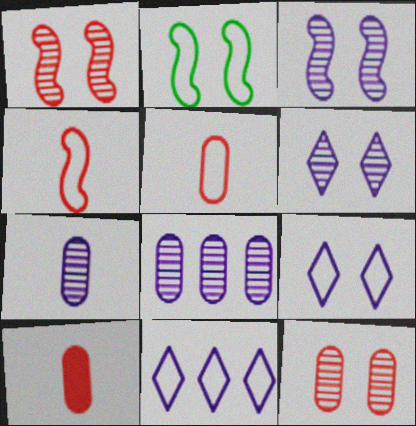[[2, 5, 11]]